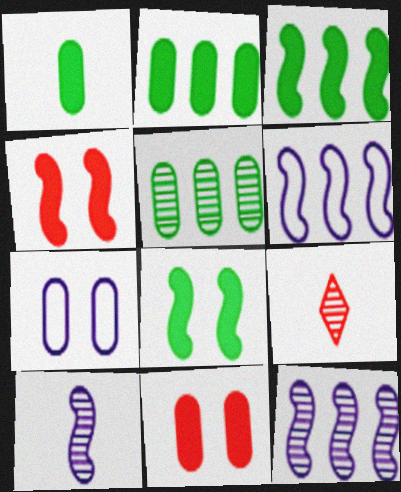[[3, 7, 9]]